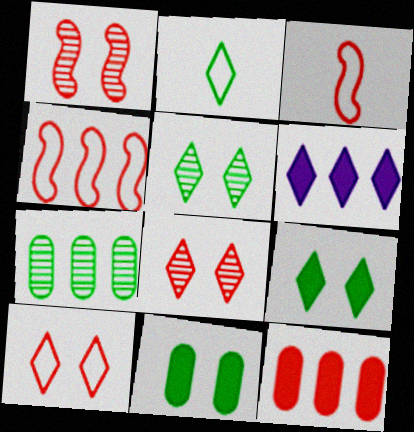[[2, 6, 8], 
[3, 8, 12], 
[4, 6, 7]]